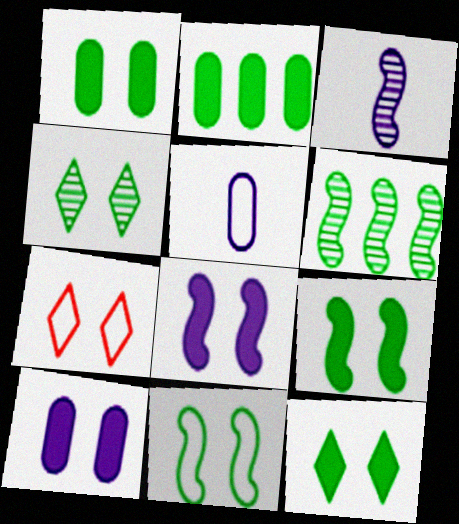[[1, 4, 11], 
[1, 9, 12], 
[2, 3, 7]]